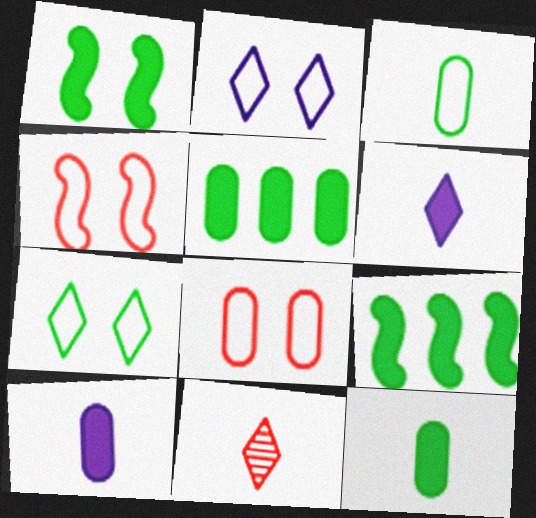[]